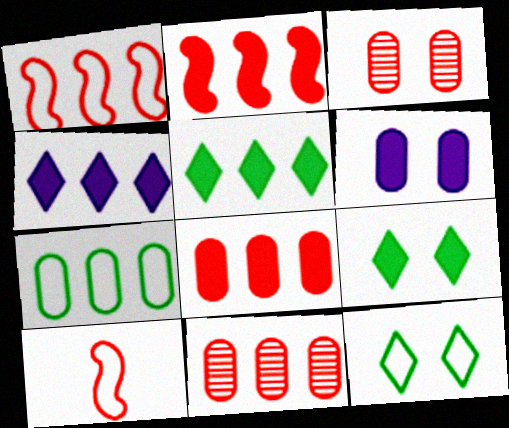[]